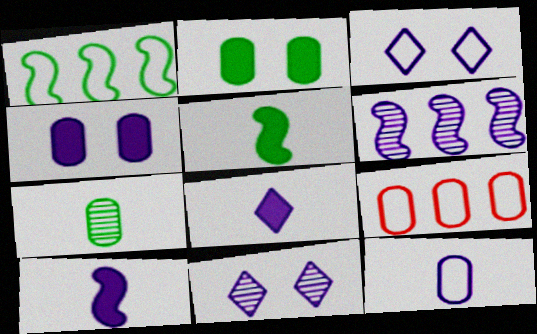[[4, 7, 9], 
[5, 9, 11]]